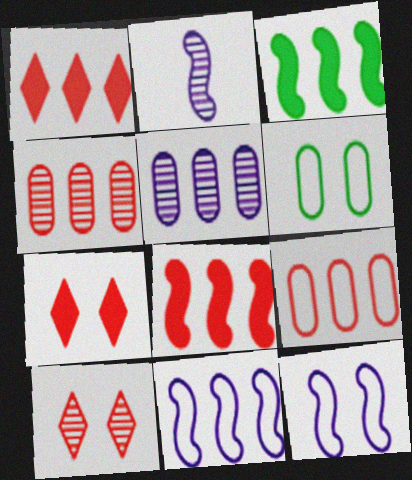[[1, 2, 6]]